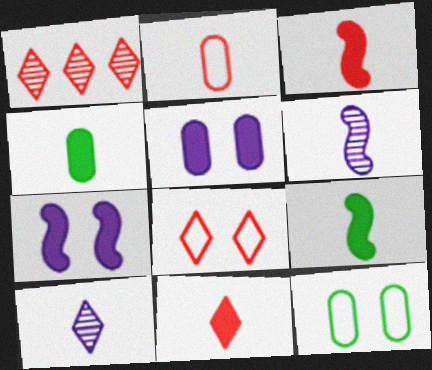[[1, 8, 11], 
[2, 9, 10]]